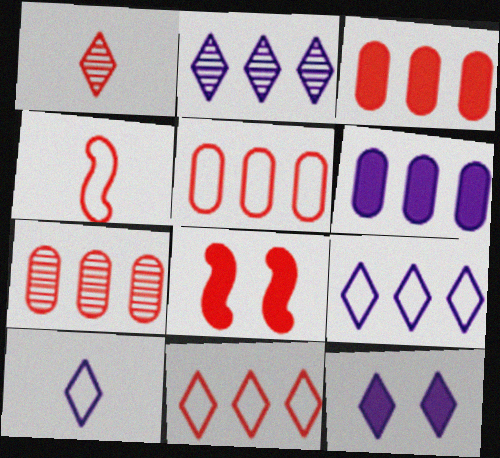[[1, 5, 8], 
[2, 10, 12], 
[3, 5, 7]]